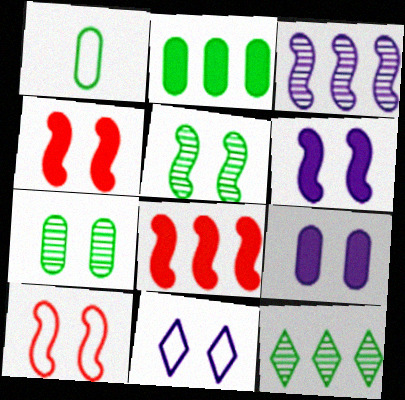[[1, 2, 7], 
[4, 7, 11], 
[5, 6, 10]]